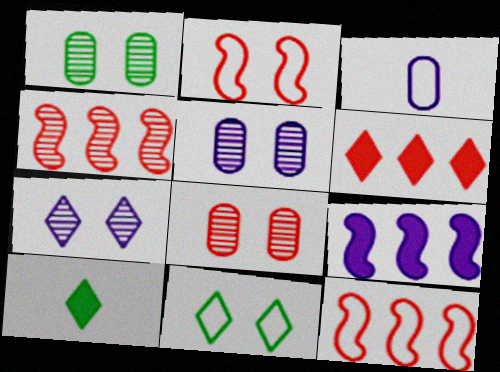[[1, 5, 8], 
[3, 7, 9], 
[3, 11, 12], 
[5, 10, 12]]